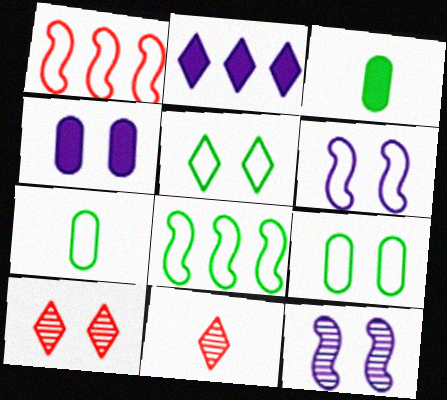[[2, 5, 11], 
[4, 8, 11], 
[5, 7, 8]]